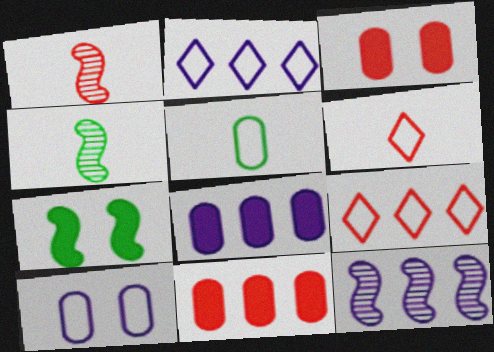[[1, 3, 9], 
[2, 3, 4], 
[2, 8, 12]]